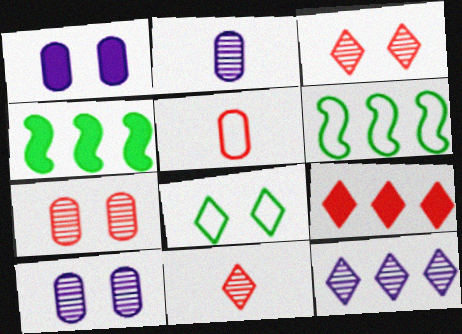[[1, 6, 11]]